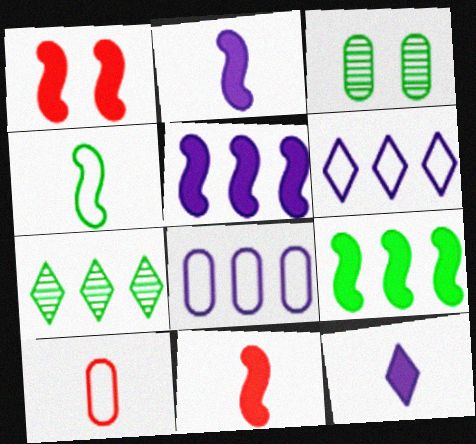[[1, 2, 9], 
[3, 6, 11]]